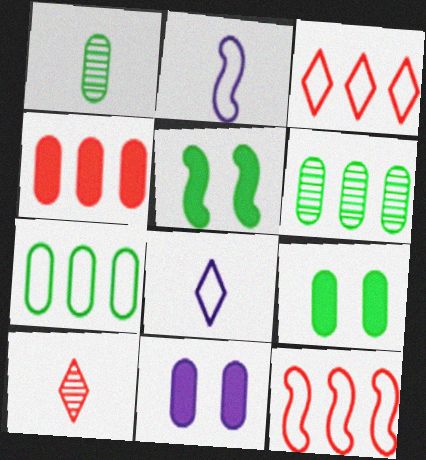[[1, 7, 9]]